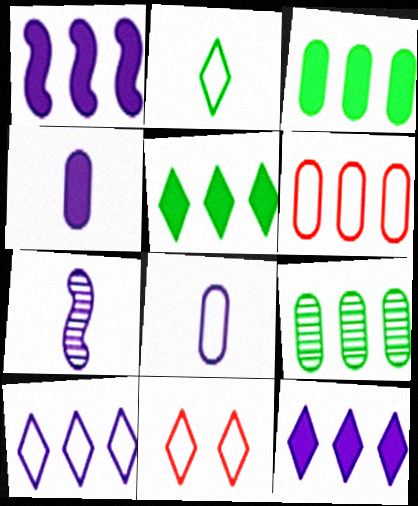[[2, 10, 11], 
[3, 7, 11]]